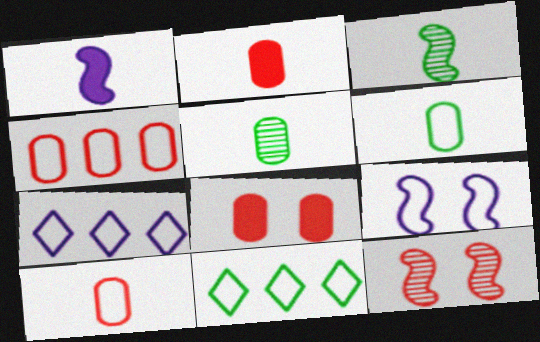[[3, 7, 8], 
[9, 10, 11]]